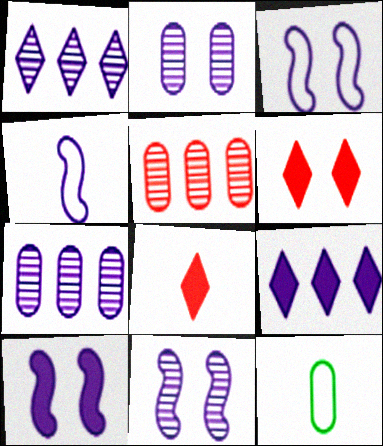[[2, 4, 9], 
[3, 10, 11]]